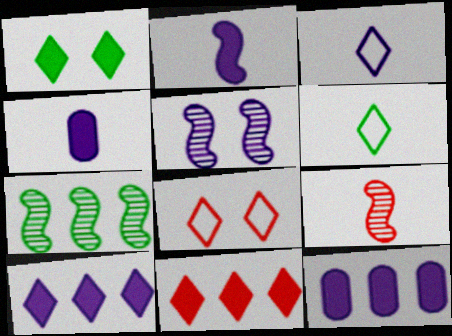[[3, 5, 12], 
[4, 6, 9], 
[4, 7, 8], 
[5, 7, 9]]